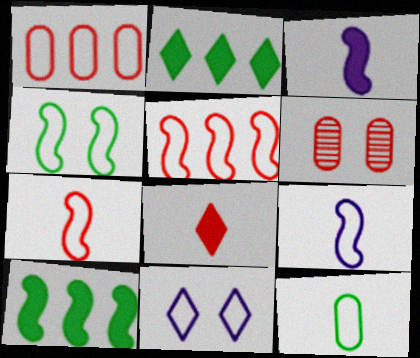[[2, 6, 9], 
[4, 5, 9], 
[5, 6, 8], 
[5, 11, 12]]